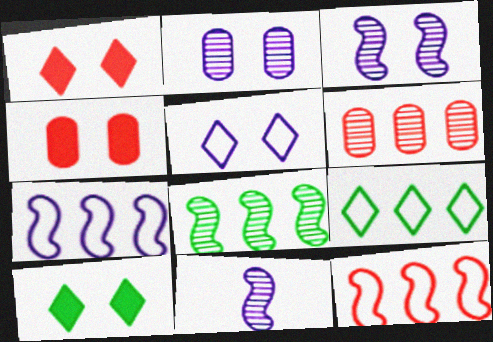[[4, 9, 11]]